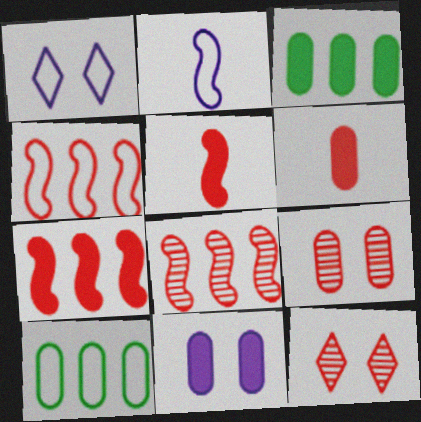[[2, 3, 12], 
[3, 6, 11], 
[4, 6, 12], 
[4, 7, 8]]